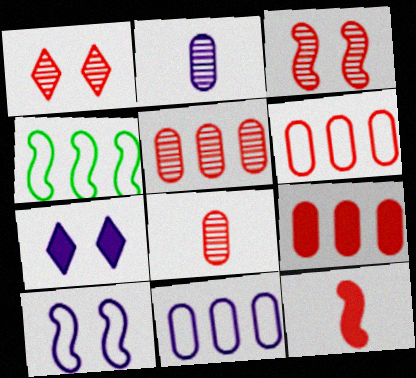[[1, 6, 12], 
[4, 7, 8], 
[5, 6, 9]]